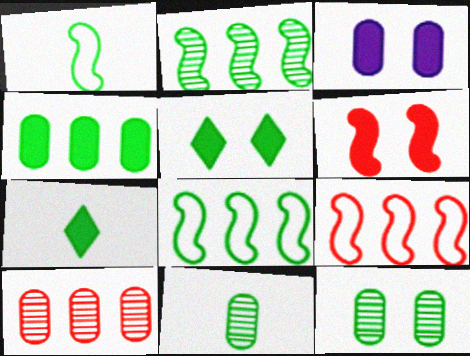[[1, 7, 11], 
[3, 5, 6], 
[5, 8, 11], 
[7, 8, 12]]